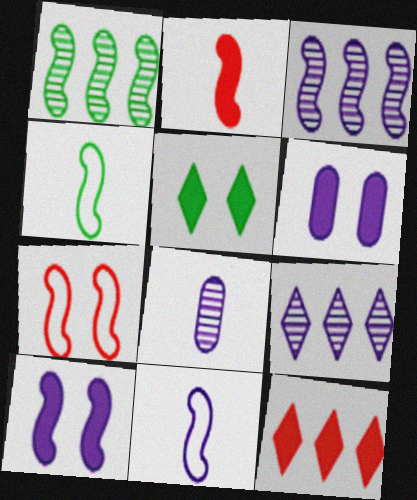[[3, 10, 11], 
[6, 9, 11]]